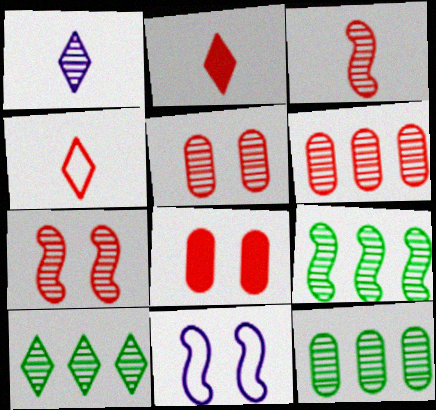[[1, 5, 9], 
[1, 7, 12], 
[2, 11, 12], 
[9, 10, 12]]